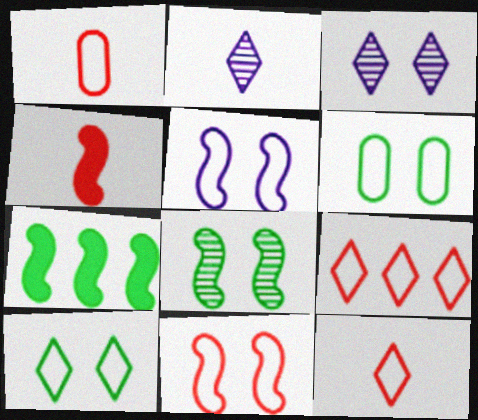[[1, 3, 7], 
[1, 9, 11]]